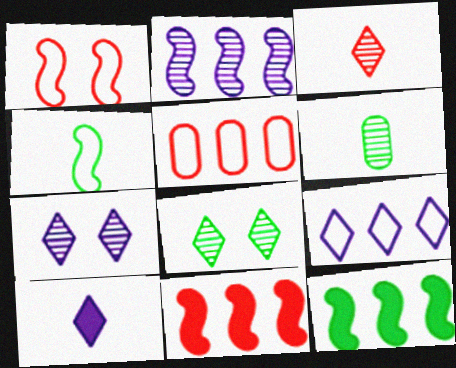[[7, 9, 10]]